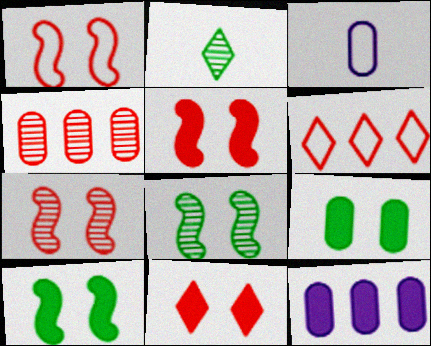[[1, 2, 12], 
[1, 5, 7], 
[3, 4, 9]]